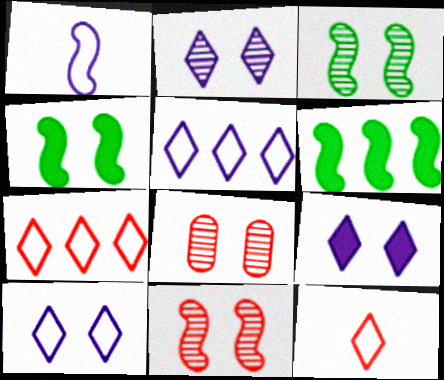[[1, 6, 11], 
[2, 3, 8], 
[2, 9, 10], 
[4, 8, 10]]